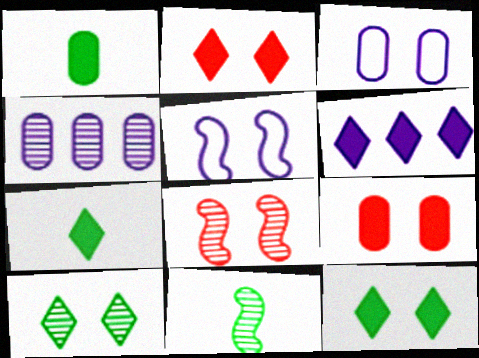[[2, 6, 7], 
[3, 8, 12], 
[5, 9, 10]]